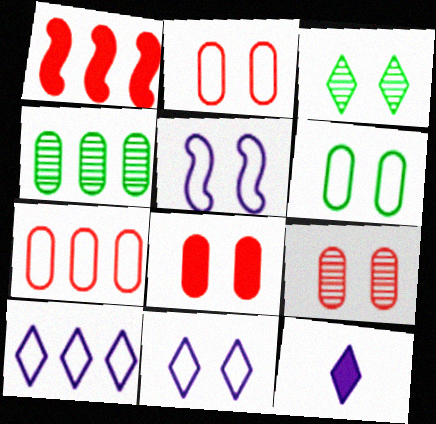[[1, 4, 10], 
[2, 8, 9], 
[3, 5, 8]]